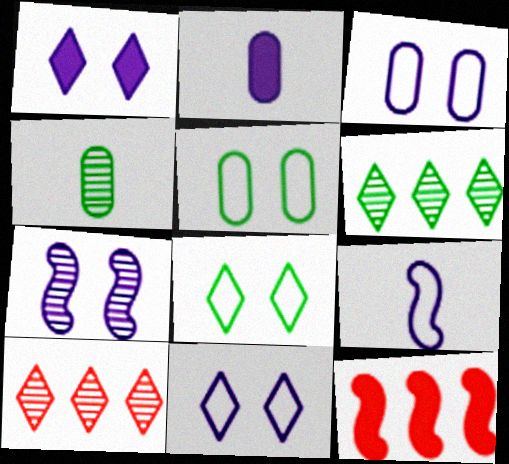[[1, 3, 7], 
[4, 7, 10], 
[4, 11, 12]]